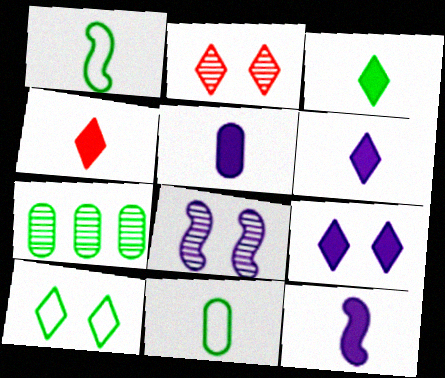[[2, 9, 10], 
[3, 4, 6], 
[5, 6, 12]]